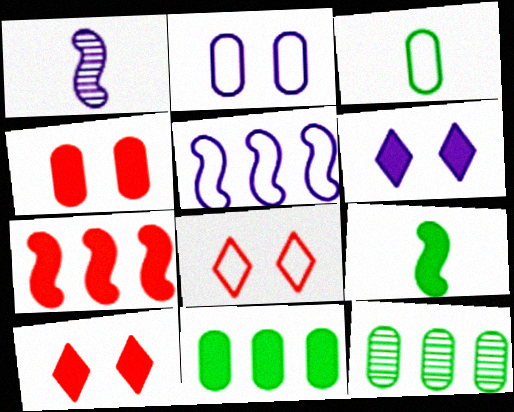[[1, 8, 11], 
[3, 5, 8]]